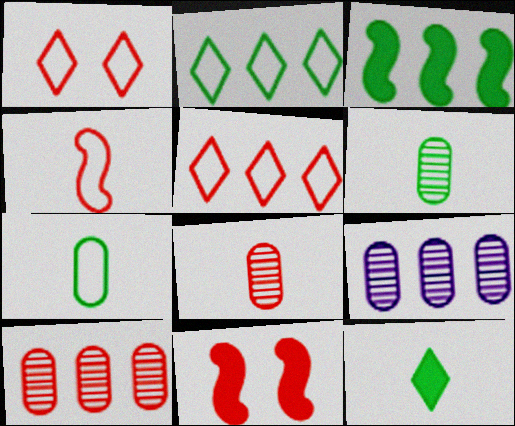[[3, 5, 9], 
[5, 8, 11]]